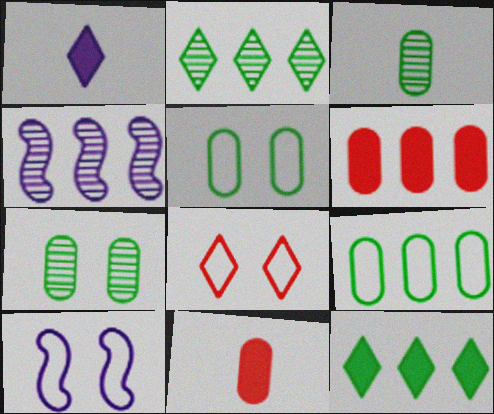[[1, 2, 8], 
[2, 10, 11], 
[5, 8, 10]]